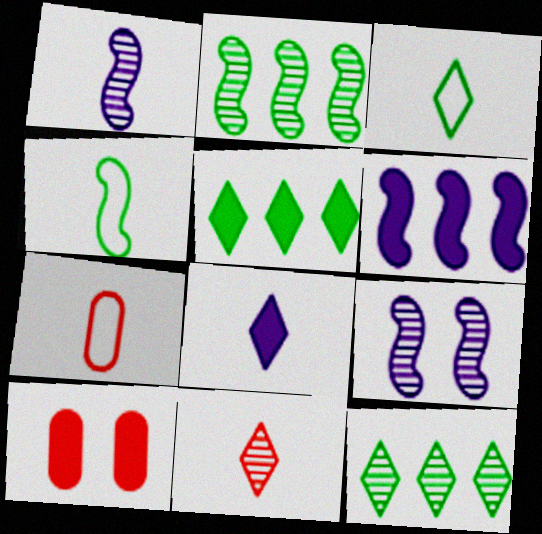[[3, 8, 11], 
[5, 7, 9]]